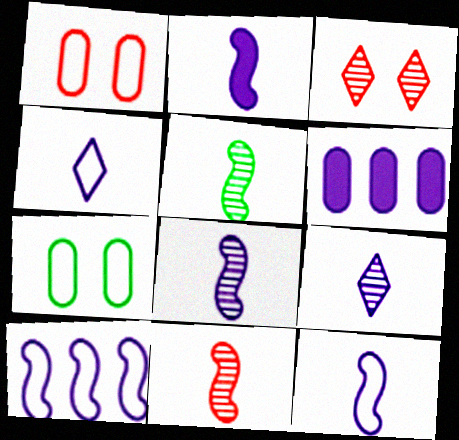[[2, 8, 12], 
[5, 8, 11]]